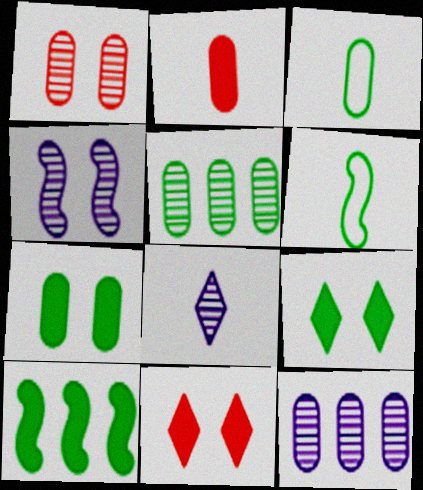[[2, 6, 8], 
[3, 5, 7], 
[4, 8, 12], 
[5, 6, 9], 
[6, 11, 12]]